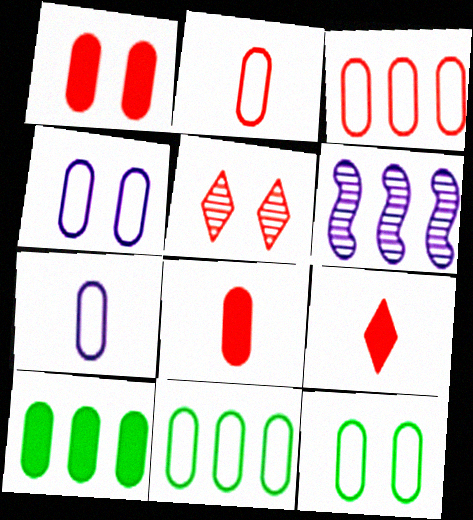[[2, 4, 11], 
[3, 7, 12], 
[6, 9, 12]]